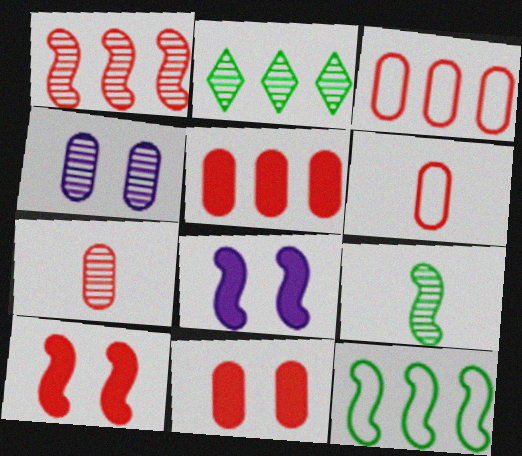[[2, 6, 8], 
[3, 7, 11]]